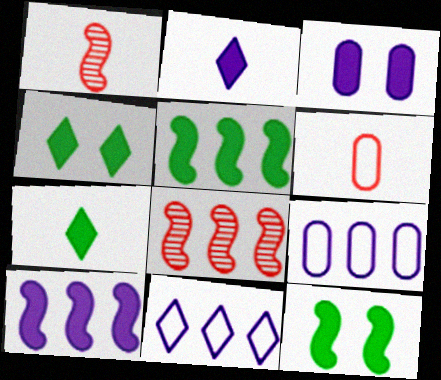[[1, 4, 9], 
[2, 3, 10]]